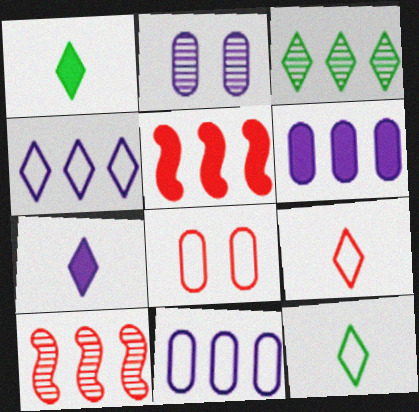[[2, 5, 12], 
[3, 5, 11]]